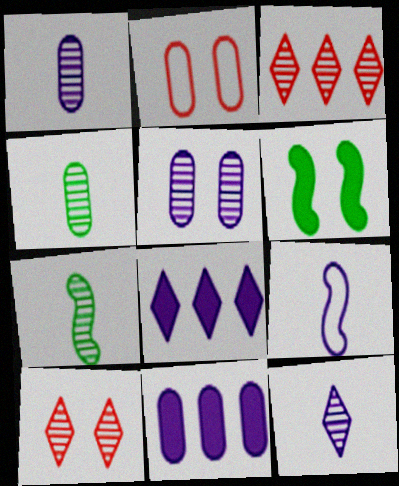[[2, 4, 11], 
[2, 7, 8], 
[3, 5, 7], 
[5, 8, 9]]